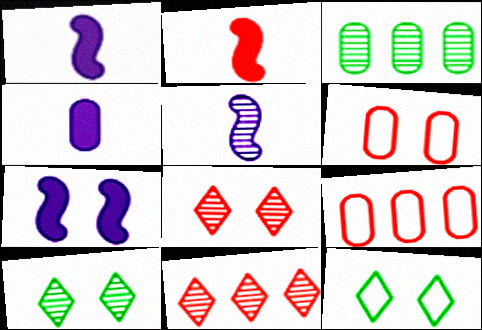[[1, 9, 10], 
[2, 6, 11], 
[2, 8, 9], 
[3, 4, 6], 
[3, 5, 8], 
[6, 7, 10]]